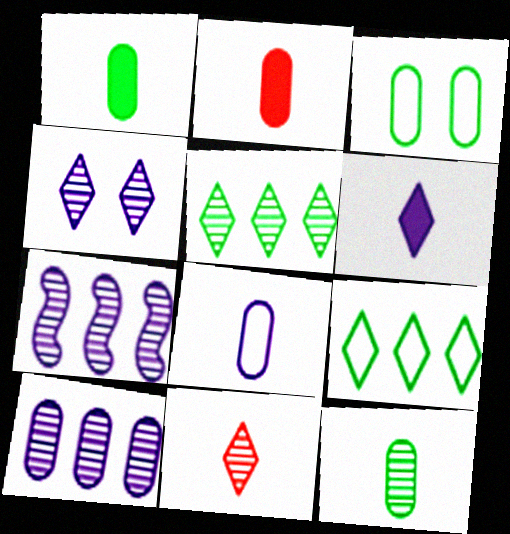[[2, 3, 10], 
[2, 8, 12], 
[4, 5, 11]]